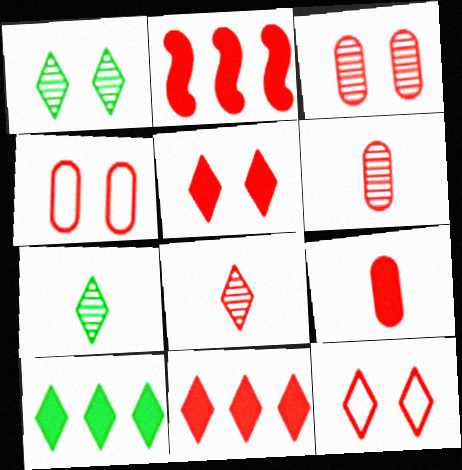[[2, 4, 8], 
[2, 5, 9], 
[2, 6, 12], 
[8, 11, 12]]